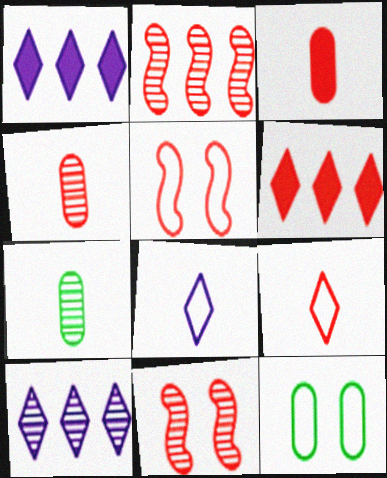[[1, 5, 7], 
[4, 5, 6], 
[7, 10, 11]]